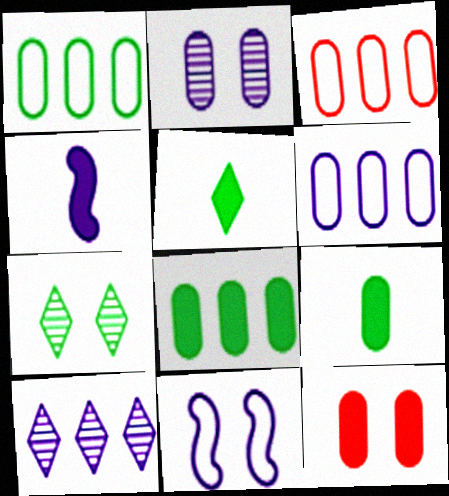[[1, 3, 6], 
[2, 3, 9], 
[3, 4, 7], 
[7, 11, 12]]